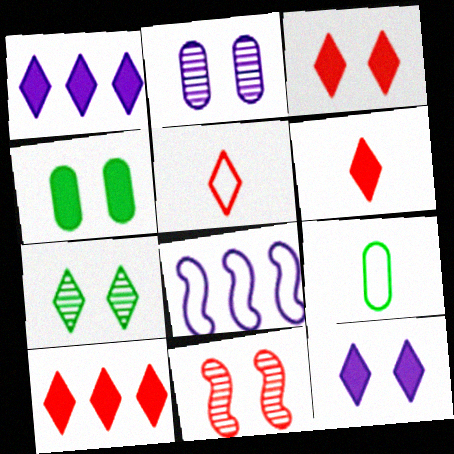[[1, 5, 7], 
[1, 9, 11], 
[2, 7, 11], 
[3, 6, 10]]